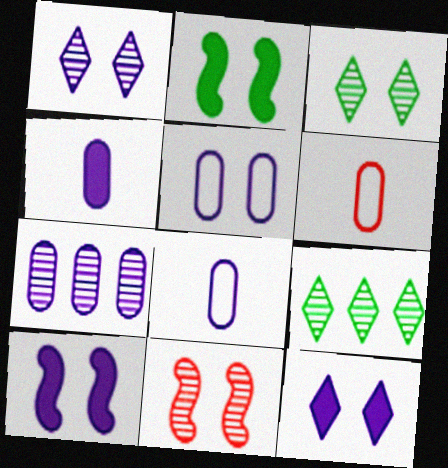[[1, 5, 10], 
[4, 5, 7], 
[6, 9, 10]]